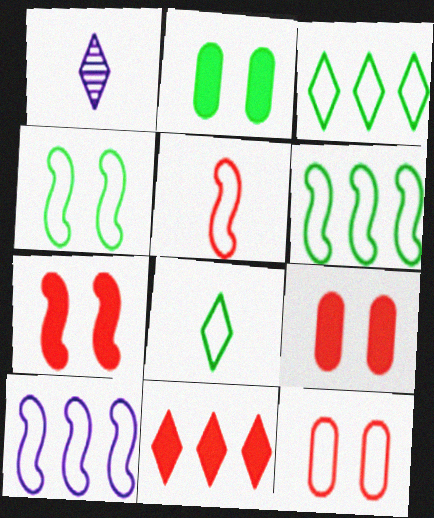[[1, 6, 9], 
[4, 5, 10], 
[8, 10, 12]]